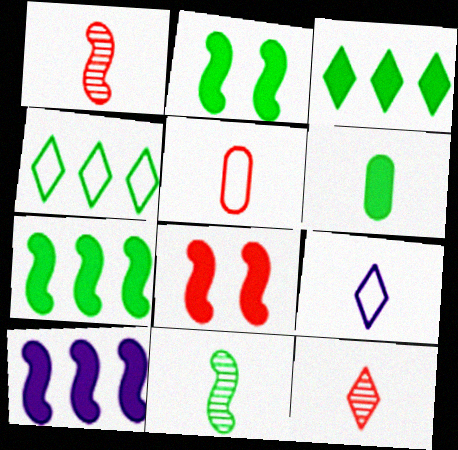[[1, 6, 9], 
[2, 3, 6]]